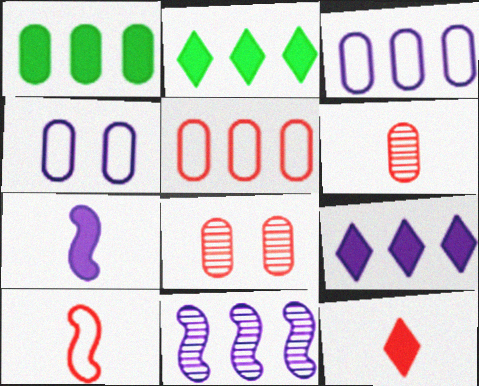[[1, 4, 6], 
[2, 5, 11], 
[3, 9, 11], 
[6, 10, 12]]